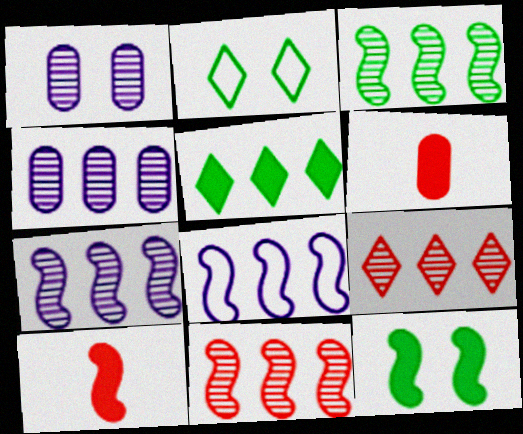[[2, 4, 10], 
[2, 6, 7], 
[3, 4, 9], 
[3, 7, 11]]